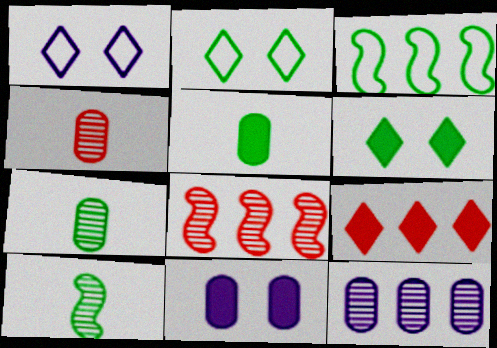[[1, 5, 8], 
[3, 6, 7], 
[3, 9, 12]]